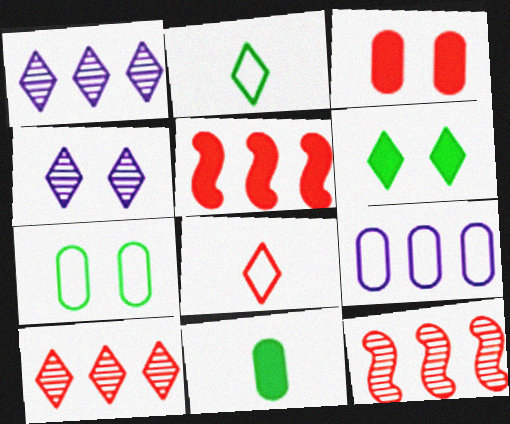[[1, 6, 8], 
[3, 8, 12]]